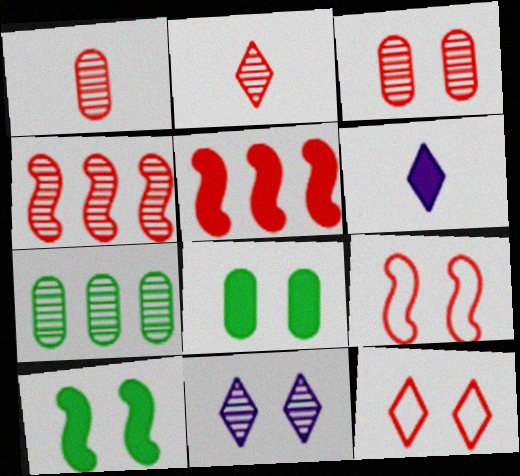[[1, 5, 12], 
[2, 3, 4], 
[5, 6, 8], 
[6, 7, 9], 
[8, 9, 11]]